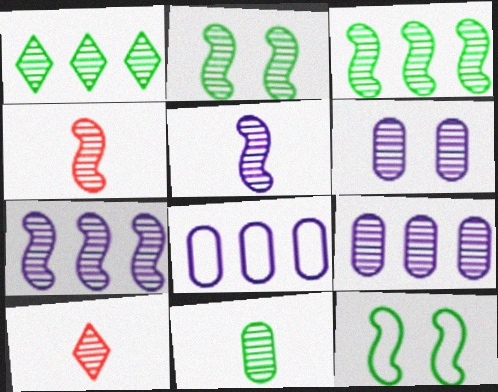[[1, 2, 11], 
[1, 4, 6], 
[2, 4, 7], 
[2, 9, 10], 
[3, 6, 10], 
[5, 10, 11]]